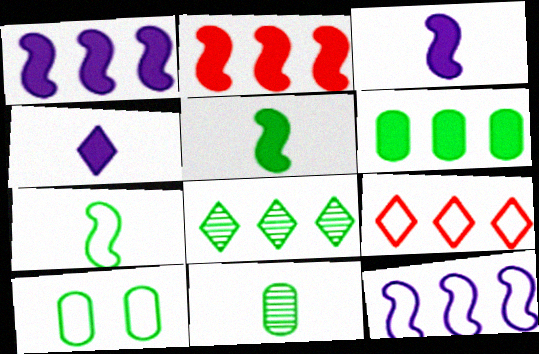[[5, 8, 10], 
[6, 10, 11]]